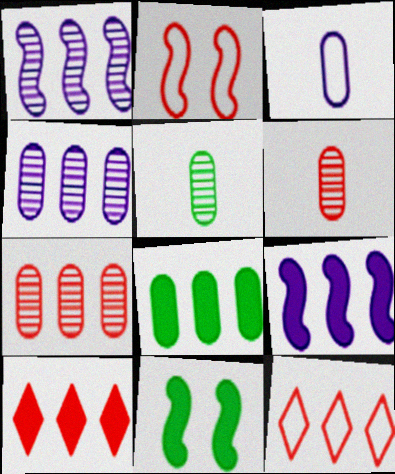[[1, 8, 12], 
[2, 6, 10], 
[8, 9, 10]]